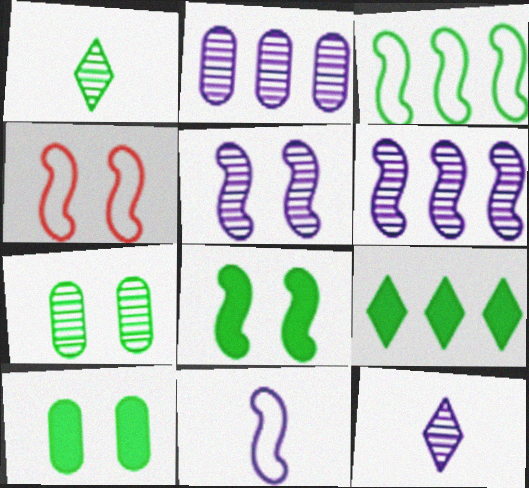[[1, 3, 10], 
[2, 5, 12], 
[3, 4, 11], 
[4, 5, 8]]